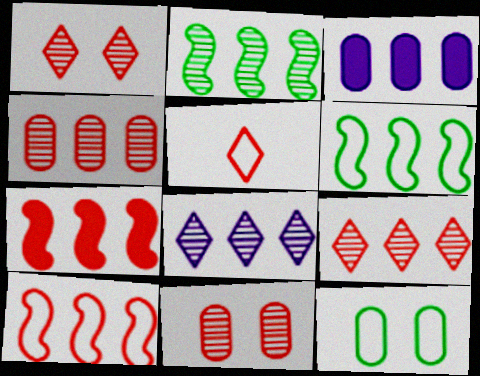[[2, 4, 8], 
[3, 6, 9], 
[5, 7, 11]]